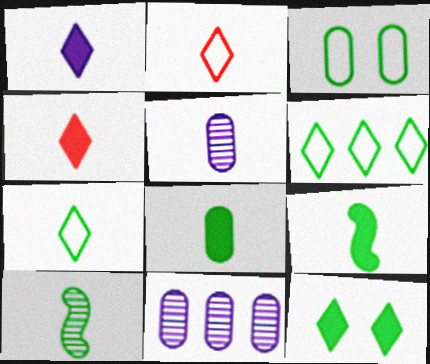[[2, 5, 9], 
[7, 8, 10]]